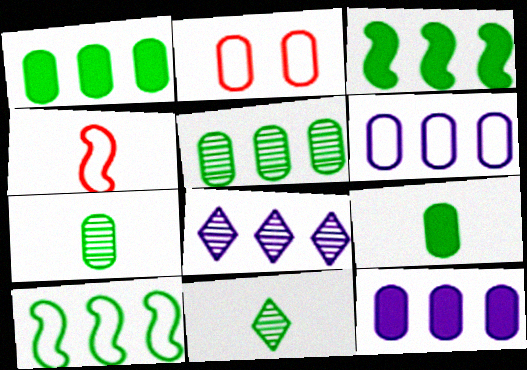[[2, 7, 12]]